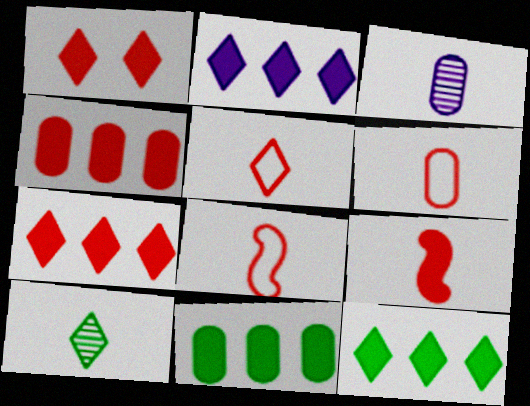[[1, 4, 9], 
[2, 7, 12], 
[5, 6, 8]]